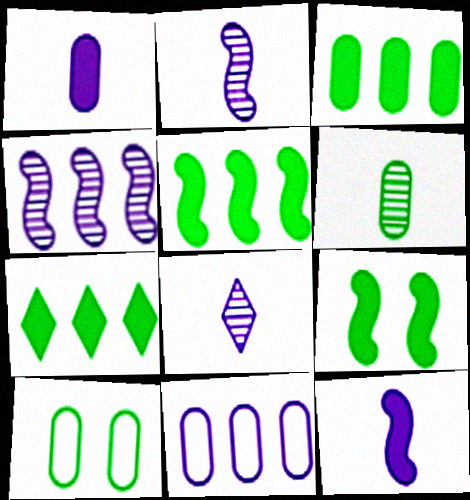[[3, 5, 7], 
[3, 6, 10]]